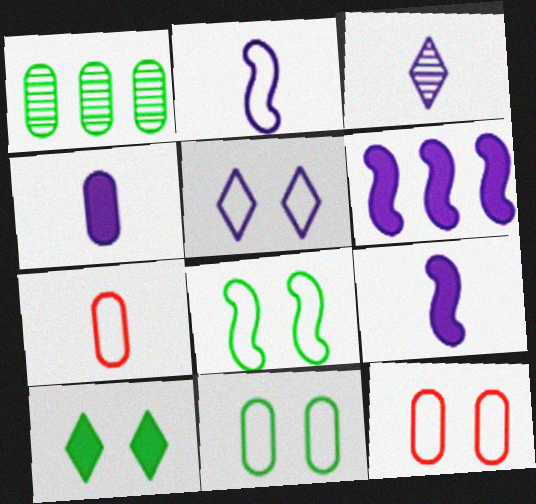[[1, 4, 12], 
[2, 3, 4], 
[5, 8, 12]]